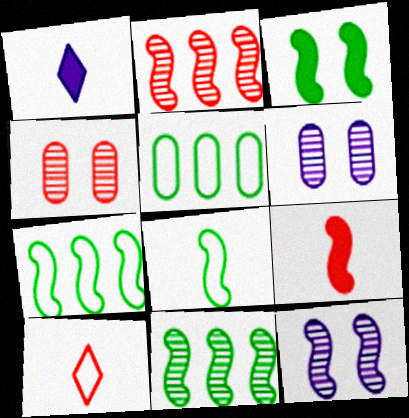[[1, 4, 7], 
[3, 8, 11], 
[7, 9, 12]]